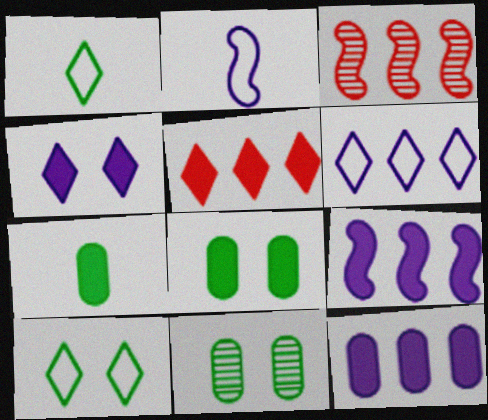[[2, 5, 11]]